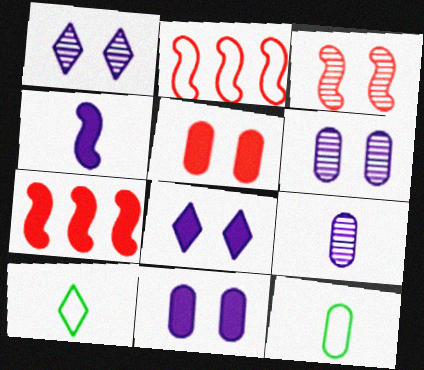[[1, 7, 12], 
[6, 7, 10]]